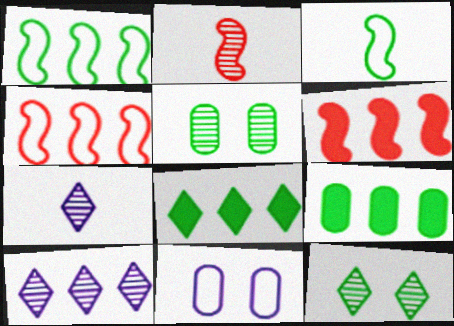[[2, 5, 10], 
[2, 8, 11], 
[3, 5, 8], 
[3, 9, 12], 
[4, 9, 10]]